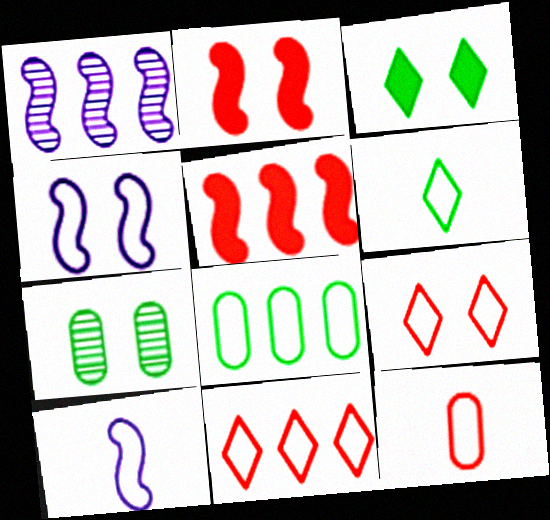[[1, 3, 12], 
[6, 10, 12], 
[8, 9, 10]]